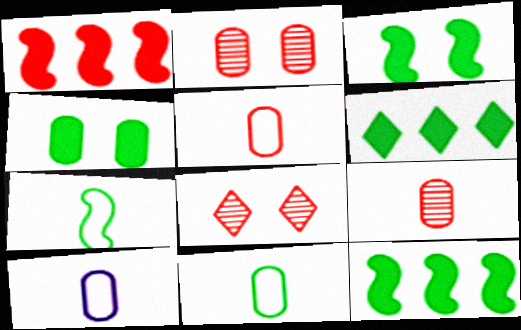[[1, 5, 8], 
[5, 10, 11], 
[8, 10, 12]]